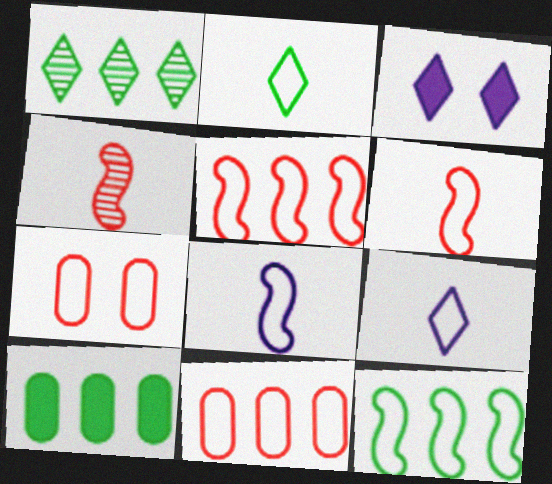[[1, 10, 12], 
[7, 9, 12]]